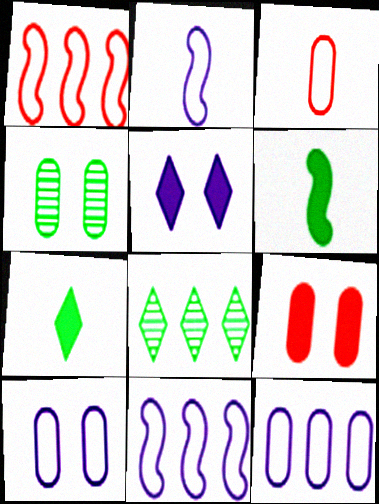[[2, 8, 9], 
[4, 9, 10]]